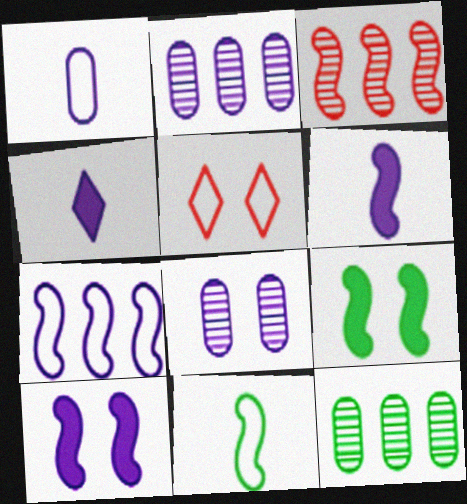[[3, 10, 11], 
[4, 7, 8], 
[5, 6, 12], 
[5, 8, 9]]